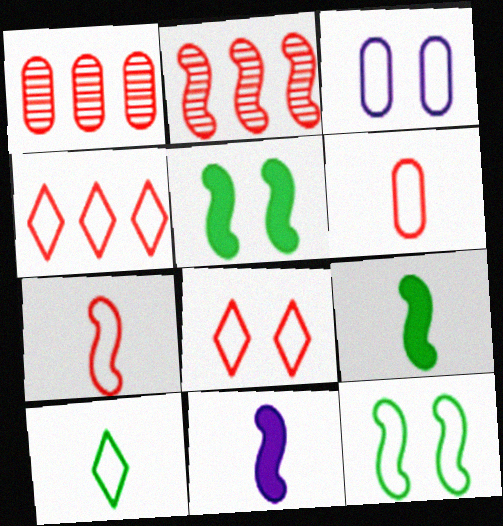[[2, 11, 12], 
[3, 8, 12]]